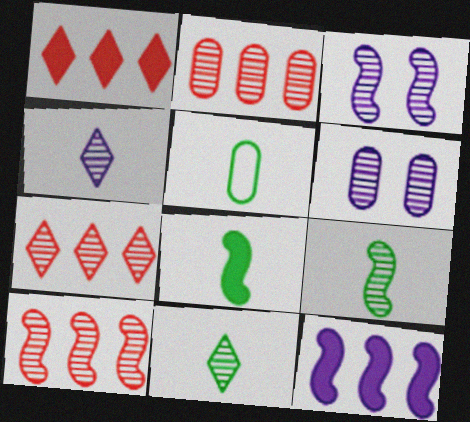[[1, 3, 5], 
[2, 3, 11], 
[2, 7, 10], 
[3, 9, 10], 
[5, 8, 11], 
[6, 7, 9], 
[6, 10, 11]]